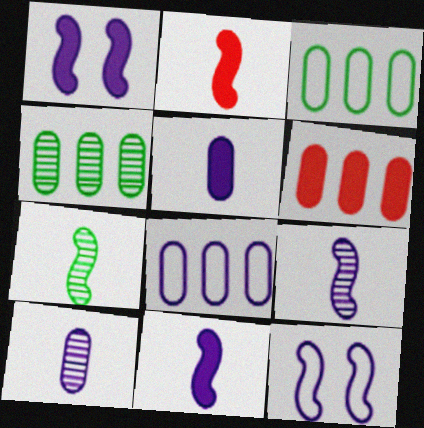[[4, 6, 8]]